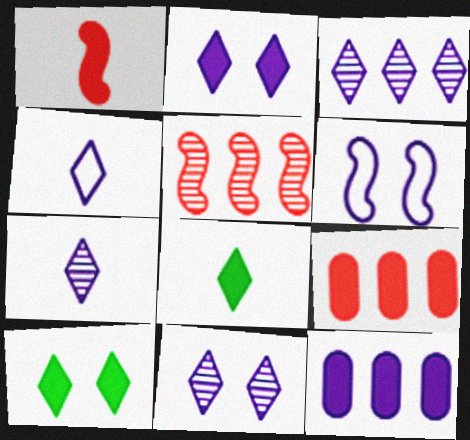[[1, 10, 12], 
[2, 3, 4], 
[3, 7, 11], 
[6, 7, 12]]